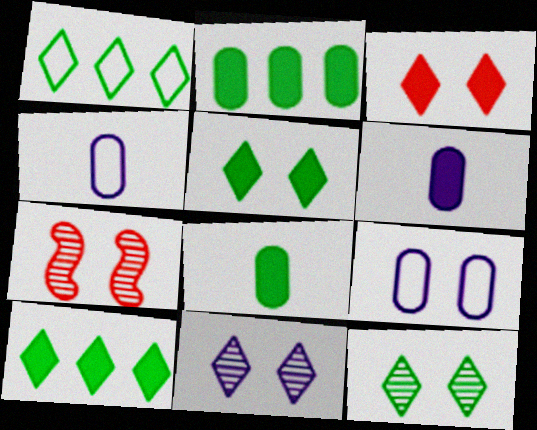[[1, 6, 7], 
[4, 7, 10], 
[5, 7, 9]]